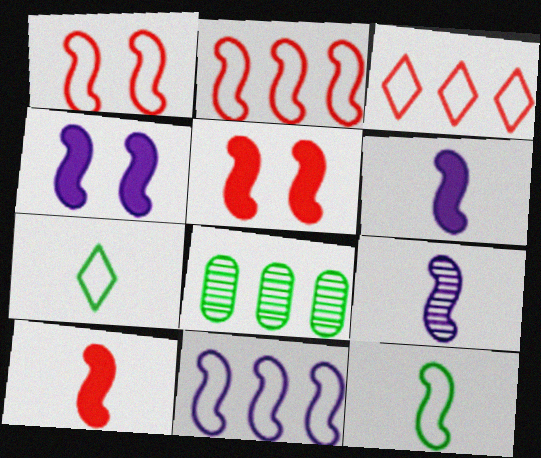[[1, 11, 12], 
[4, 9, 11], 
[9, 10, 12]]